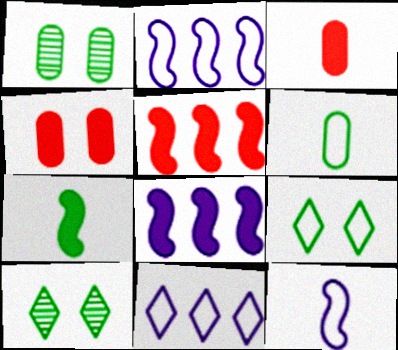[[2, 3, 10]]